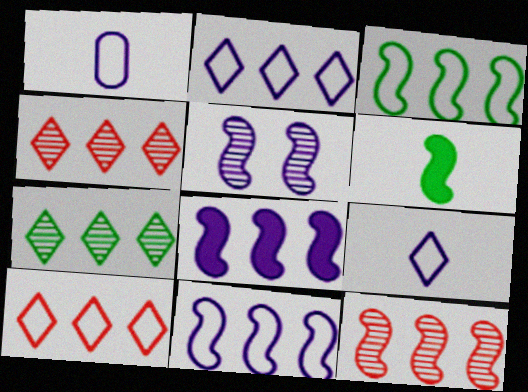[[3, 8, 12]]